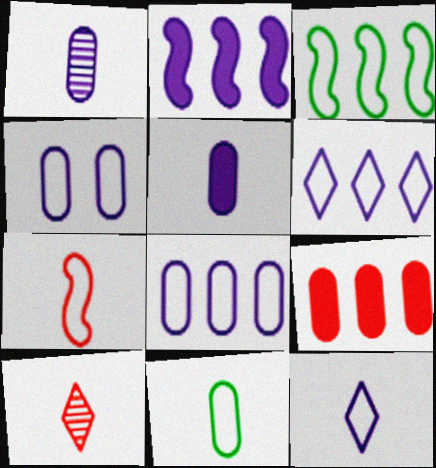[[7, 11, 12]]